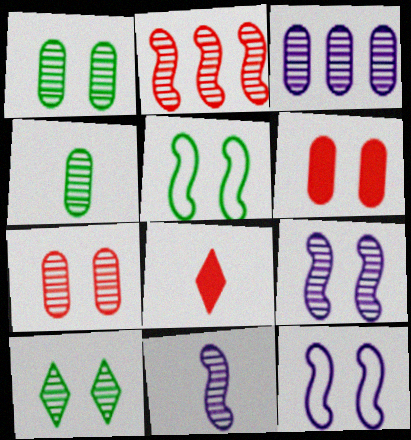[[3, 4, 7], 
[3, 5, 8], 
[6, 10, 12], 
[7, 9, 10]]